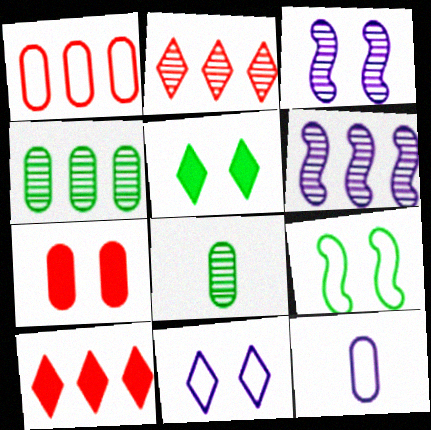[[2, 3, 8], 
[2, 4, 6], 
[4, 7, 12]]